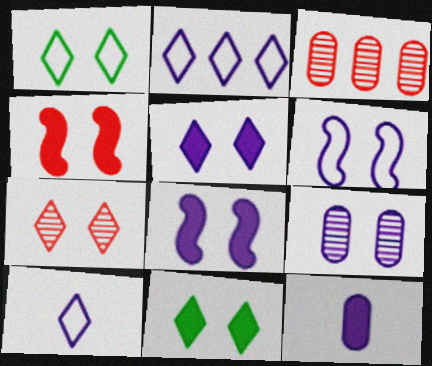[[1, 4, 9], 
[1, 5, 7], 
[5, 6, 9]]